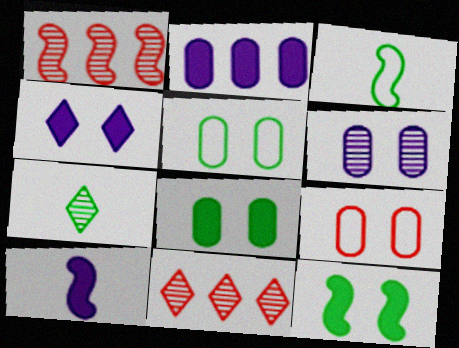[[1, 6, 7], 
[2, 4, 10], 
[5, 10, 11], 
[6, 8, 9]]